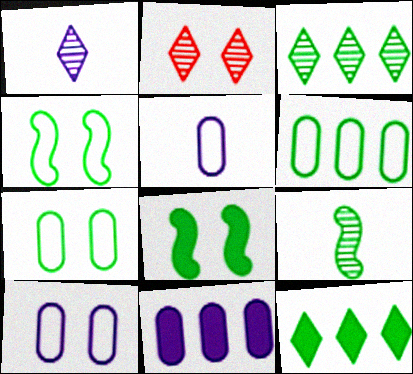[[1, 2, 3], 
[2, 8, 10], 
[7, 9, 12]]